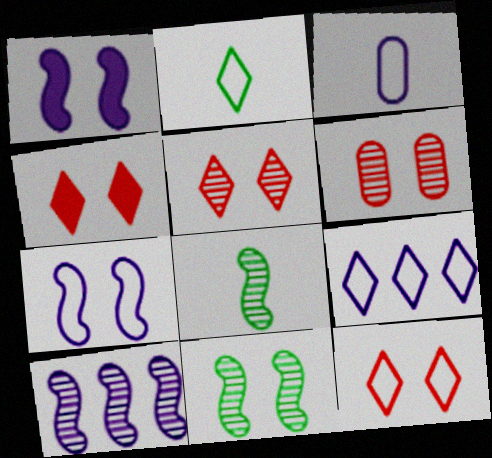[[2, 9, 12], 
[3, 7, 9], 
[4, 5, 12]]